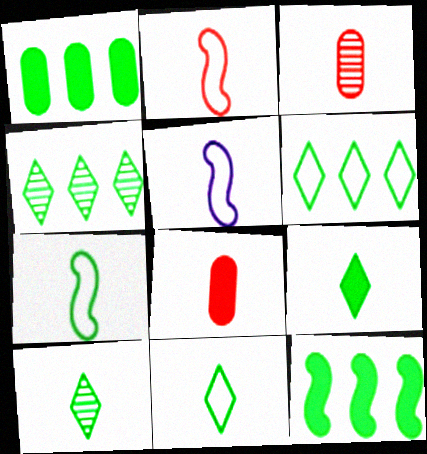[[2, 5, 7], 
[3, 5, 9], 
[5, 8, 10], 
[9, 10, 11]]